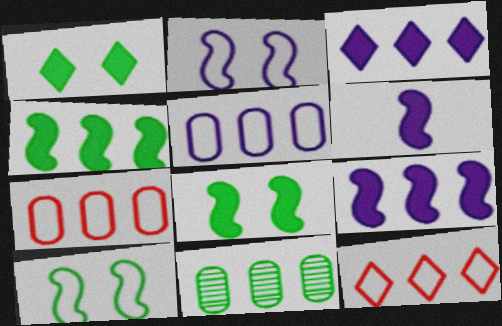[[9, 11, 12]]